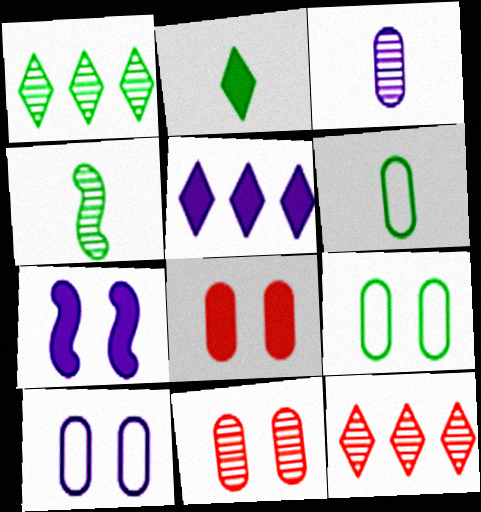[[2, 4, 6], 
[6, 7, 12]]